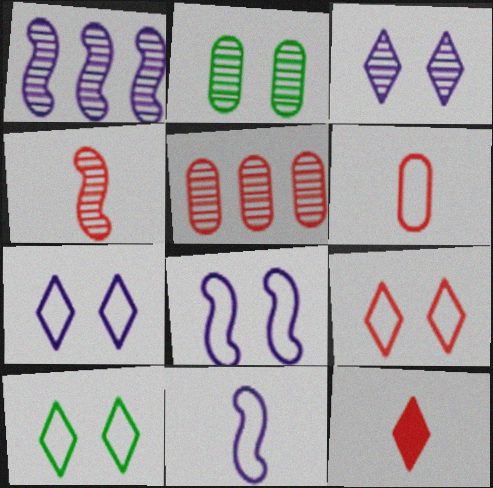[[4, 6, 12], 
[7, 9, 10]]